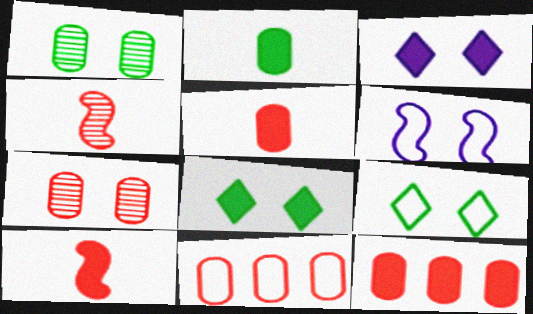[[5, 7, 11], 
[6, 7, 8]]